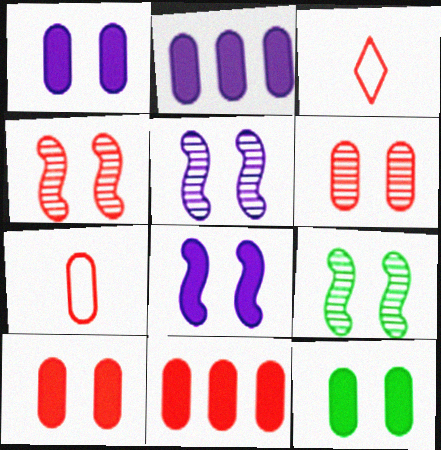[[1, 10, 12], 
[2, 3, 9], 
[3, 4, 11], 
[4, 5, 9], 
[6, 7, 11]]